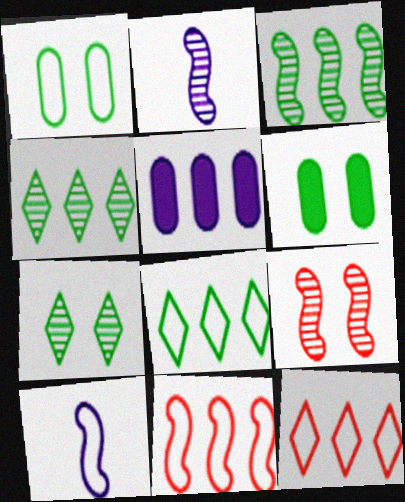[[1, 10, 12], 
[2, 3, 9], 
[2, 6, 12], 
[3, 5, 12], 
[4, 5, 11]]